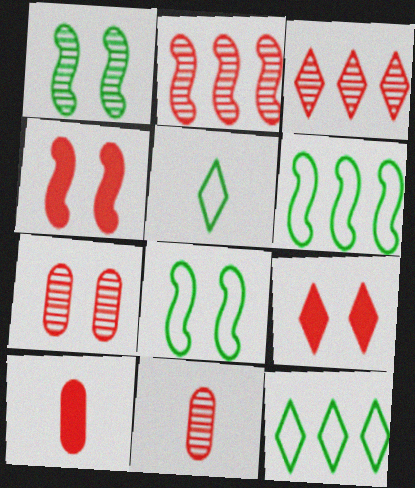[]